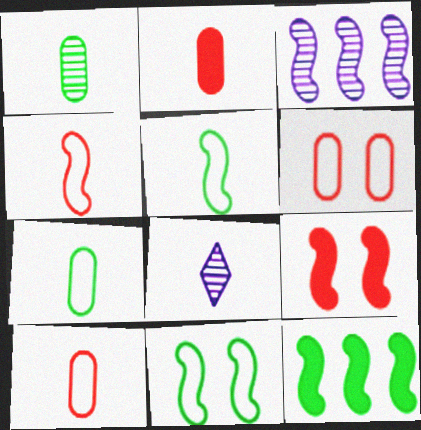[[2, 5, 8], 
[3, 5, 9], 
[6, 8, 12]]